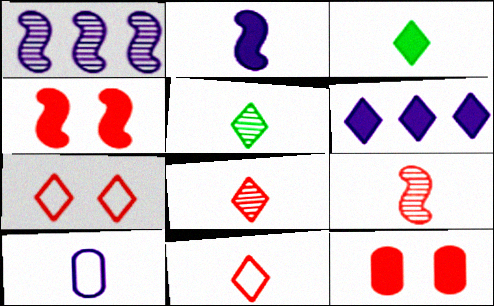[[3, 9, 10], 
[5, 6, 7]]